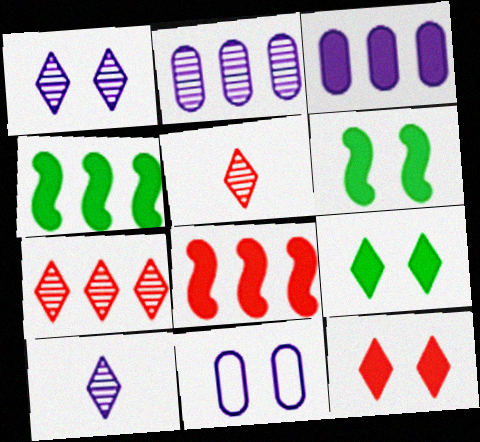[[4, 5, 11]]